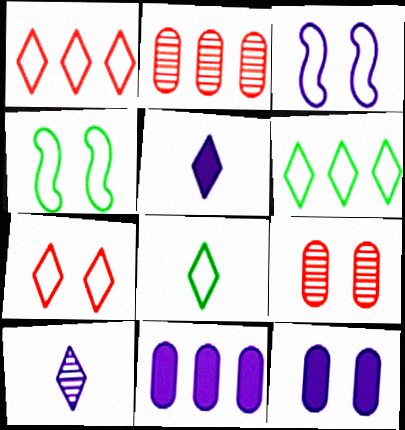[[2, 4, 5], 
[3, 10, 11]]